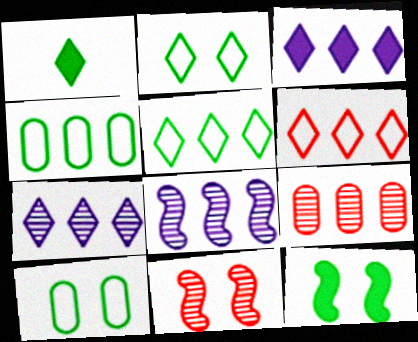[]